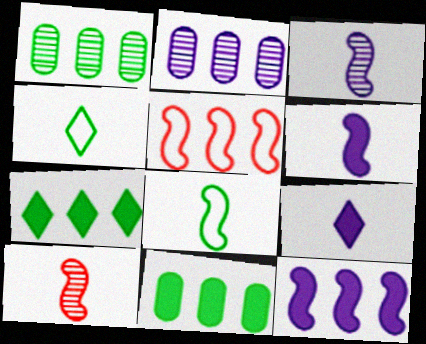[[2, 5, 7], 
[6, 8, 10]]